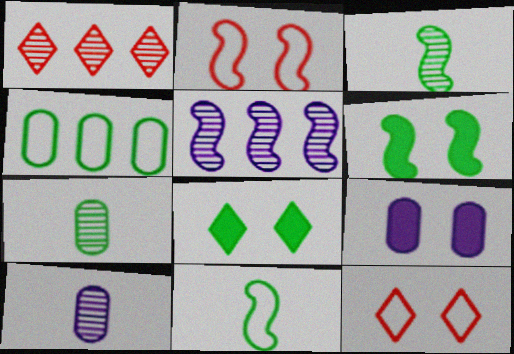[[1, 9, 11], 
[3, 4, 8]]